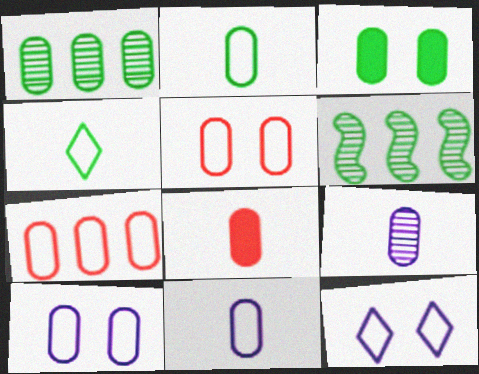[[1, 2, 3], 
[1, 8, 10], 
[2, 7, 10], 
[2, 8, 9], 
[3, 4, 6], 
[3, 7, 9], 
[6, 8, 12]]